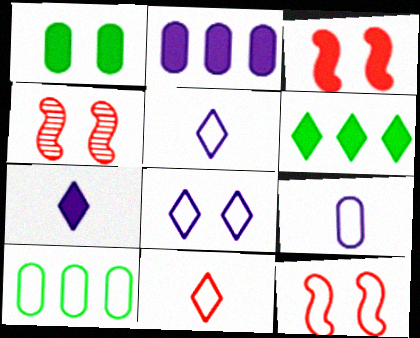[[1, 4, 8], 
[3, 4, 12], 
[4, 6, 9], 
[4, 7, 10], 
[5, 10, 12]]